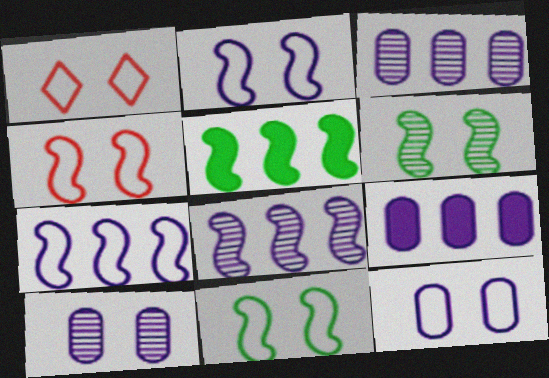[[1, 11, 12], 
[2, 4, 11]]